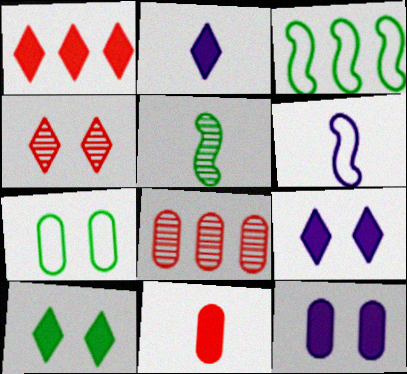[[1, 2, 10], 
[6, 8, 10]]